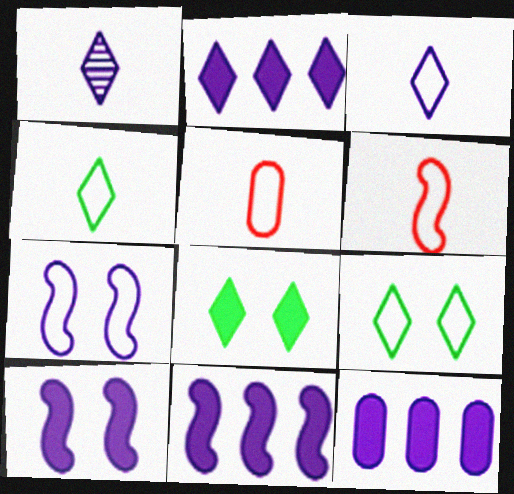[[1, 7, 12], 
[2, 11, 12]]